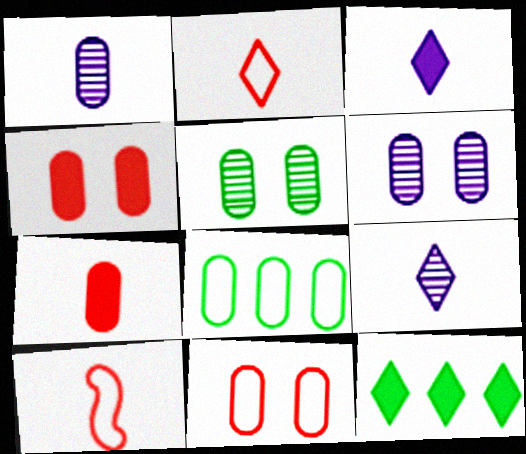[[1, 4, 8], 
[6, 7, 8], 
[6, 10, 12]]